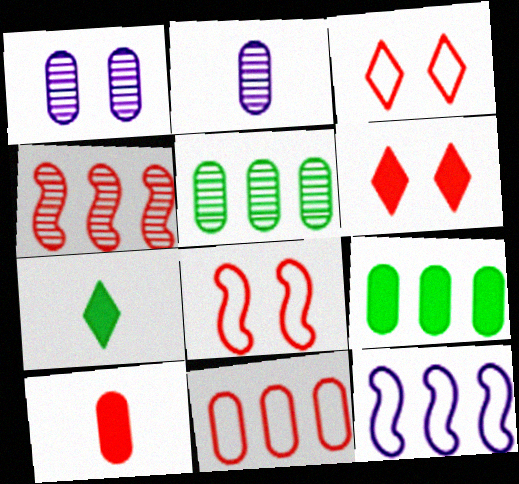[[3, 4, 10]]